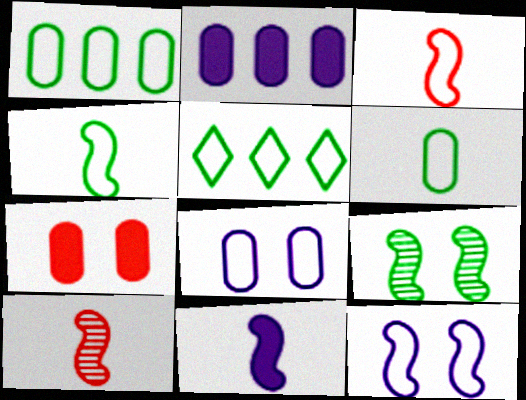[[3, 5, 8], 
[4, 10, 11]]